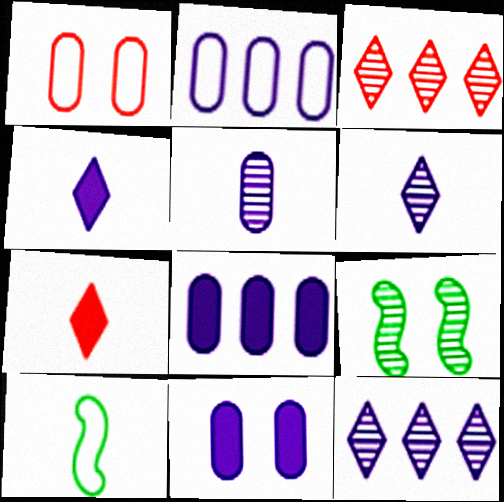[[2, 5, 11], 
[2, 7, 9], 
[3, 5, 9], 
[3, 10, 11], 
[5, 7, 10]]